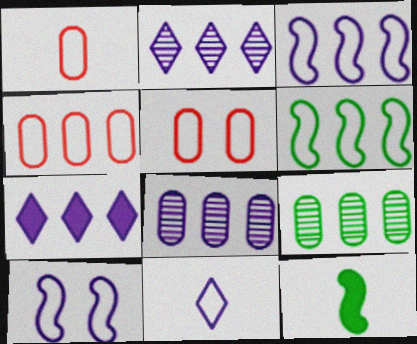[[1, 4, 5], 
[2, 5, 12], 
[3, 7, 8], 
[5, 6, 11]]